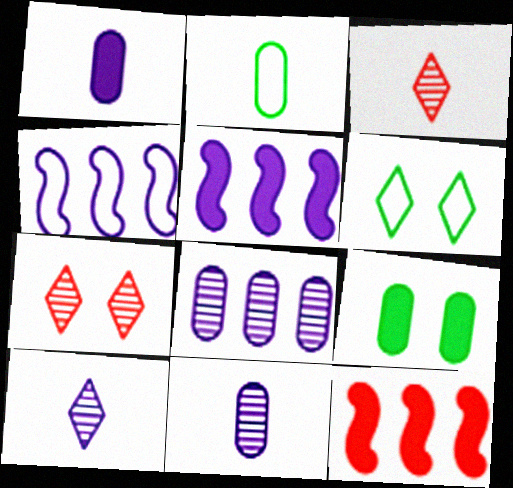[[2, 5, 7], 
[3, 4, 9], 
[6, 11, 12]]